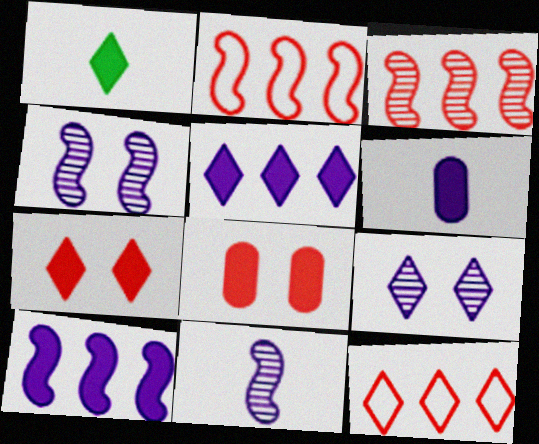[[1, 5, 7], 
[1, 8, 10], 
[1, 9, 12]]